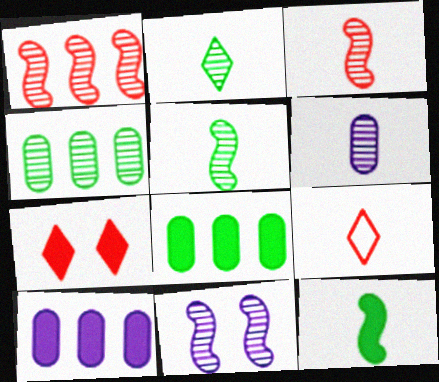[[1, 5, 11], 
[2, 3, 6], 
[6, 9, 12], 
[7, 10, 12], 
[8, 9, 11]]